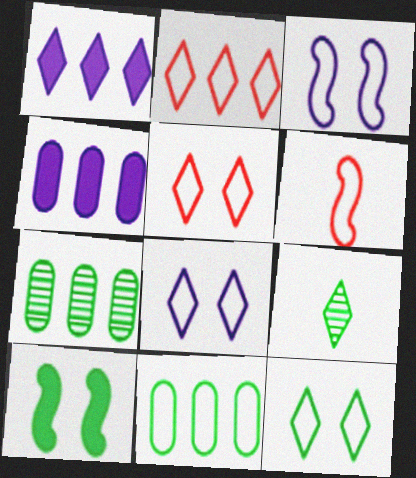[[1, 5, 9], 
[5, 8, 12], 
[6, 8, 11], 
[9, 10, 11]]